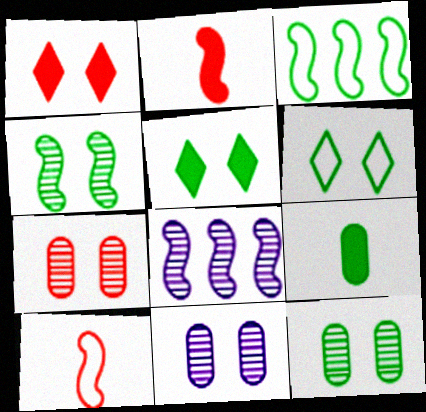[[7, 11, 12]]